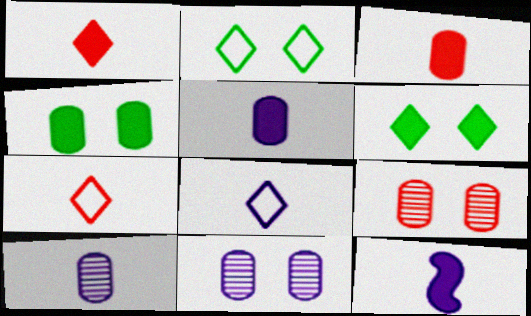[[8, 10, 12]]